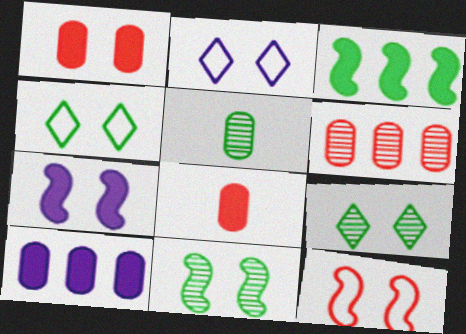[[1, 2, 11], 
[3, 4, 5], 
[7, 11, 12]]